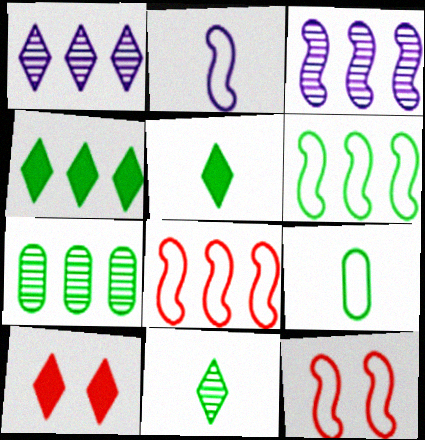[[2, 6, 12], 
[2, 7, 10], 
[3, 9, 10], 
[4, 6, 7]]